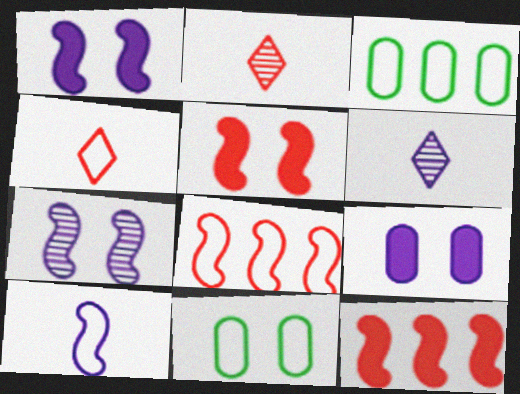[[1, 2, 3], 
[3, 5, 6], 
[6, 11, 12]]